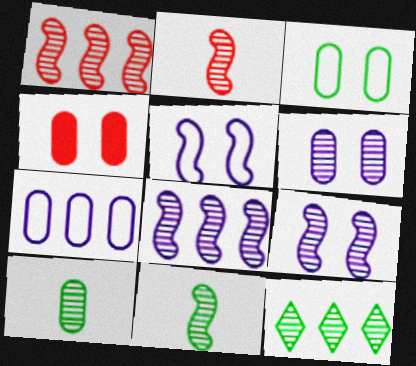[[1, 9, 11], 
[2, 6, 12], 
[3, 4, 6], 
[4, 7, 10]]